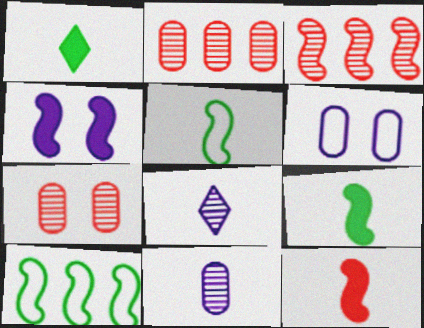[[1, 3, 6], 
[3, 4, 5]]